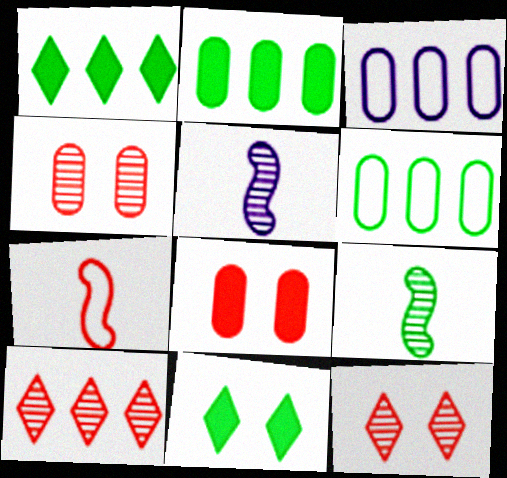[[6, 9, 11], 
[7, 8, 10]]